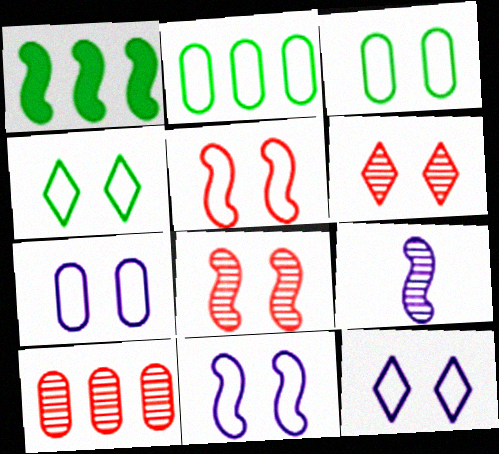[[1, 5, 9], 
[3, 5, 12], 
[4, 5, 7], 
[7, 11, 12]]